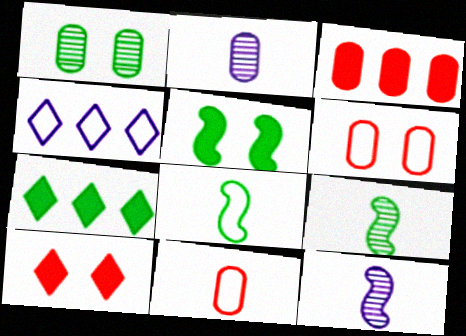[[1, 7, 8], 
[4, 6, 8], 
[6, 7, 12]]